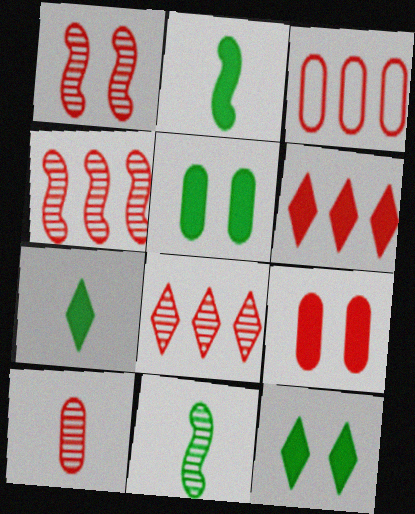[[1, 8, 10], 
[3, 4, 6], 
[3, 9, 10]]